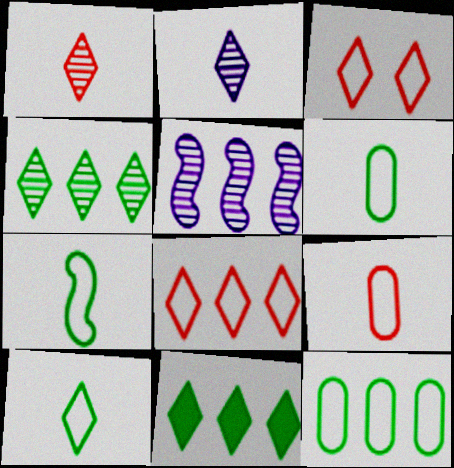[[2, 3, 11], 
[6, 7, 10]]